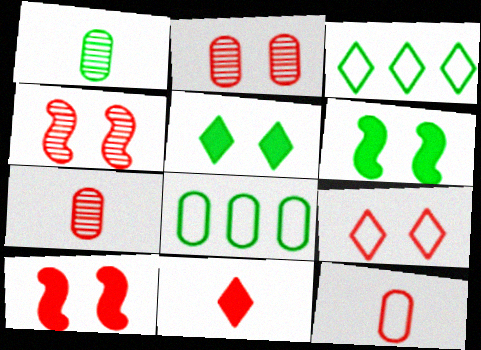[[1, 3, 6], 
[2, 9, 10]]